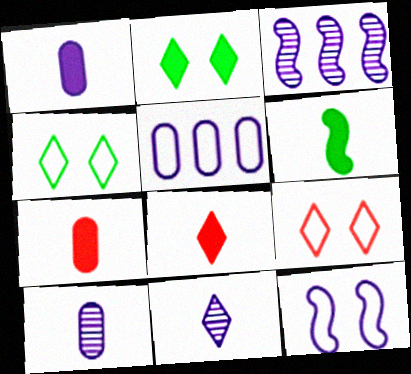[[1, 6, 8], 
[3, 4, 7]]